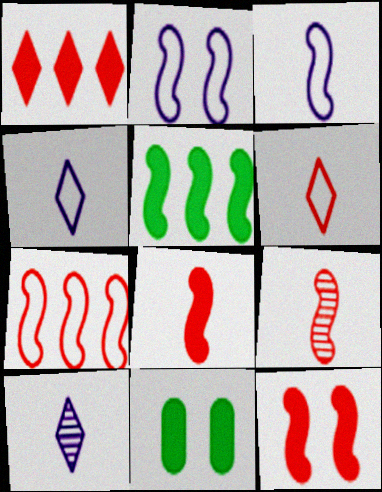[[2, 5, 9], 
[7, 9, 12], 
[7, 10, 11]]